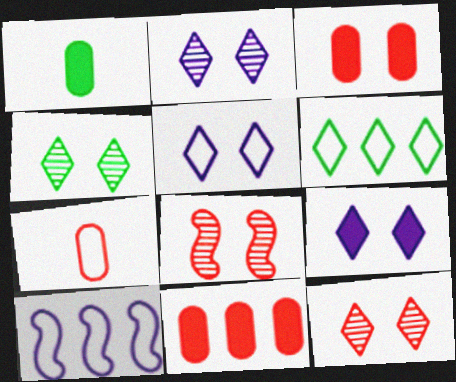[[1, 10, 12], 
[2, 4, 12], 
[2, 5, 9]]